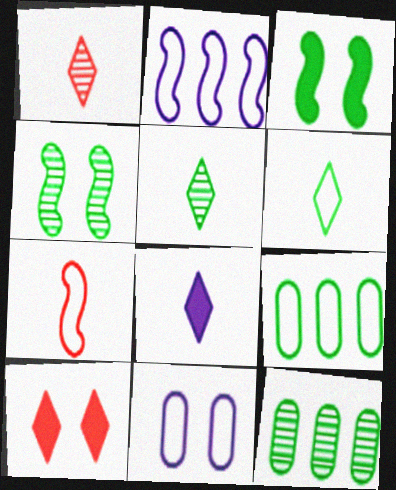[[1, 6, 8], 
[3, 5, 9], 
[3, 6, 12], 
[4, 5, 12], 
[4, 10, 11]]